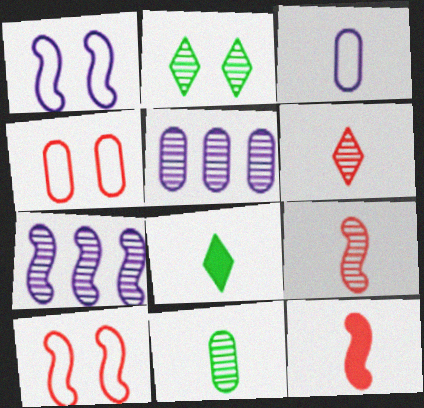[[2, 5, 9], 
[3, 8, 9], 
[4, 7, 8], 
[5, 8, 10]]